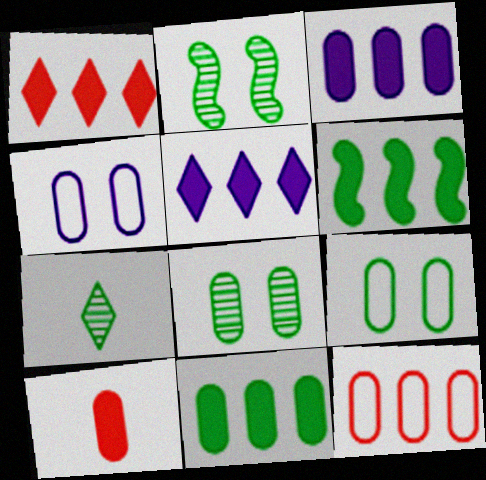[[1, 3, 6], 
[6, 7, 9]]